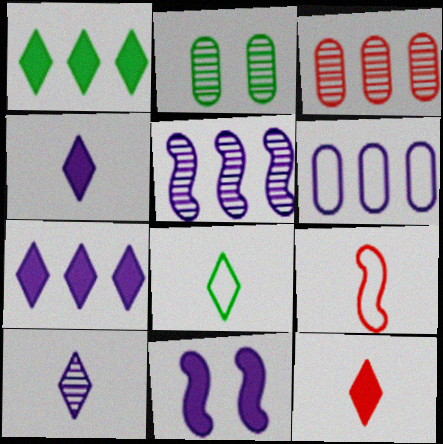[[2, 7, 9], 
[3, 8, 11], 
[5, 6, 7], 
[6, 10, 11], 
[8, 10, 12]]